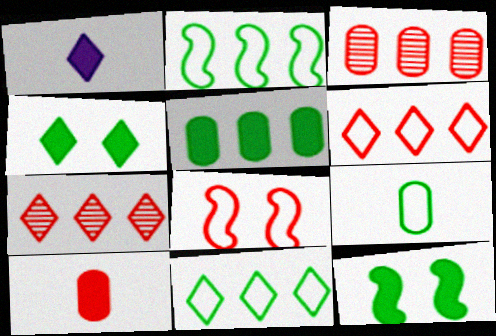[[7, 8, 10]]